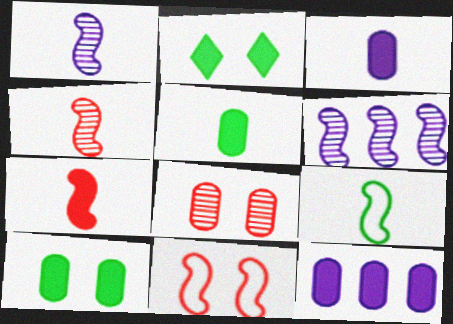[[1, 7, 9], 
[2, 7, 12]]